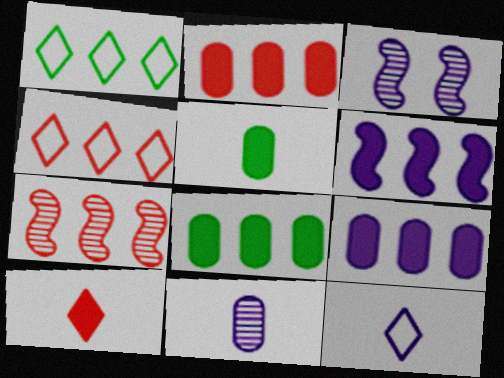[[1, 7, 9], 
[2, 4, 7], 
[2, 8, 9], 
[3, 4, 5], 
[3, 9, 12]]